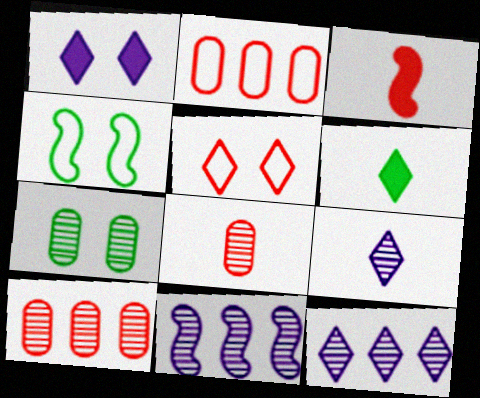[[3, 4, 11], 
[3, 5, 10], 
[5, 6, 12]]